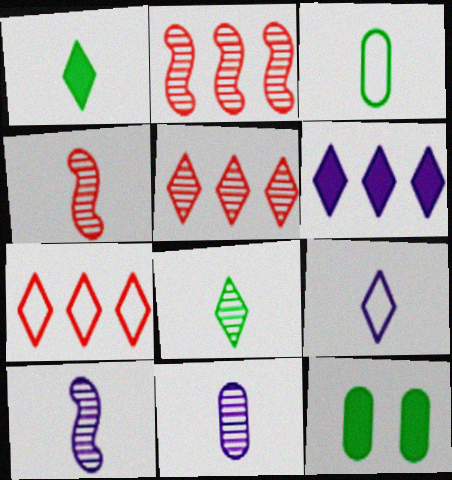[[2, 9, 12], 
[4, 8, 11], 
[7, 10, 12]]